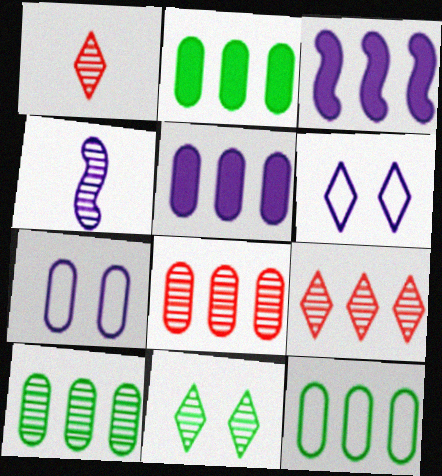[[2, 10, 12], 
[3, 9, 12], 
[4, 5, 6], 
[4, 8, 11], 
[5, 8, 12]]